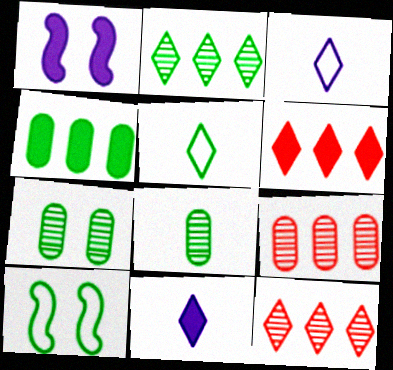[[1, 5, 9], 
[9, 10, 11]]